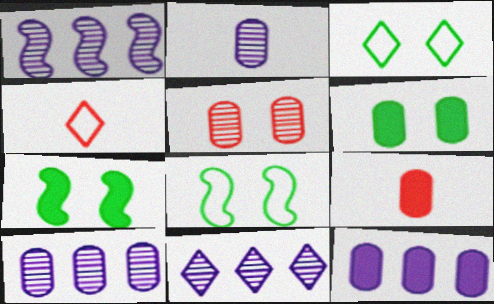[[1, 3, 9], 
[1, 4, 6], 
[1, 10, 11], 
[4, 7, 10], 
[6, 9, 12], 
[8, 9, 11]]